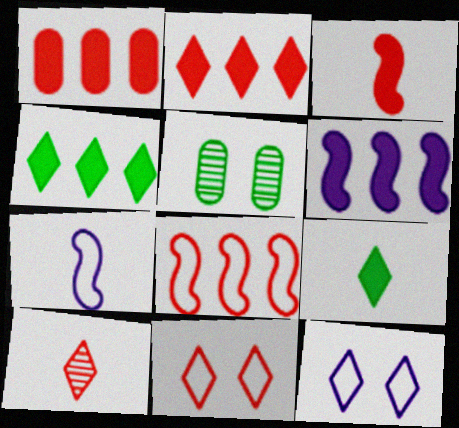[[1, 4, 6], 
[2, 5, 7], 
[2, 10, 11], 
[4, 10, 12]]